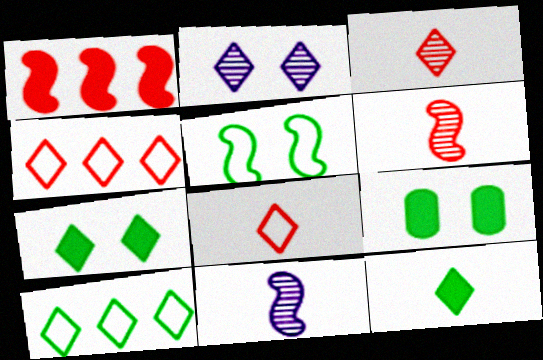[[1, 5, 11], 
[2, 4, 12], 
[4, 9, 11]]